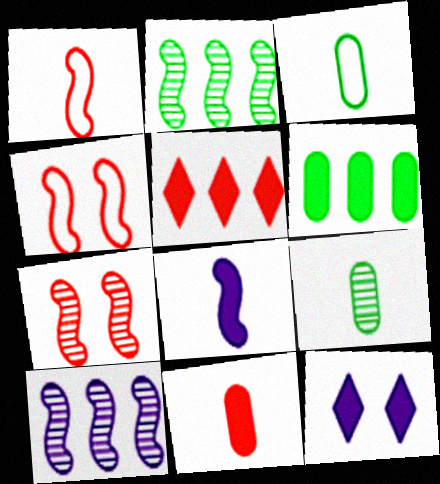[[2, 4, 8]]